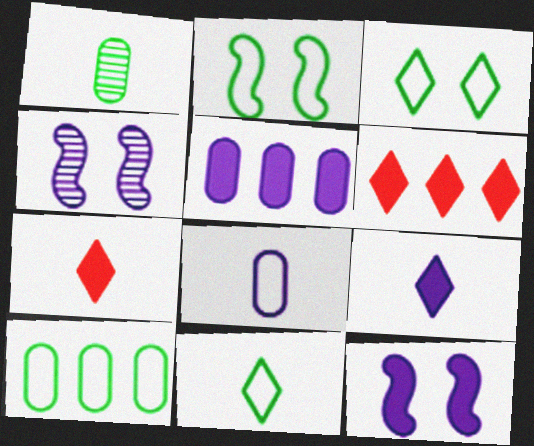[[2, 10, 11], 
[4, 7, 10], 
[5, 9, 12]]